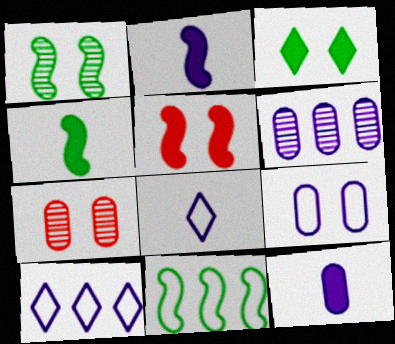[[1, 4, 11], 
[4, 7, 10], 
[6, 9, 12]]